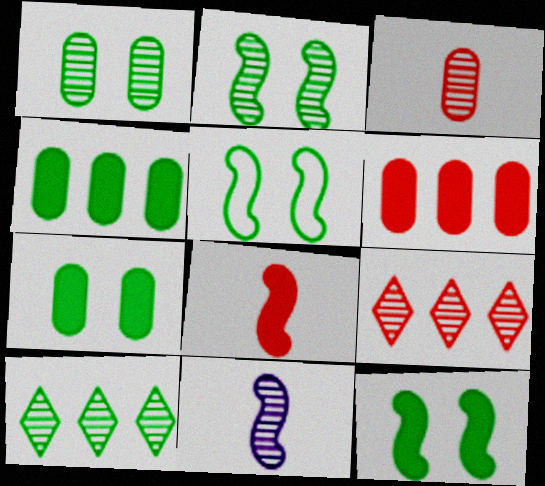[[1, 9, 11], 
[2, 5, 12]]